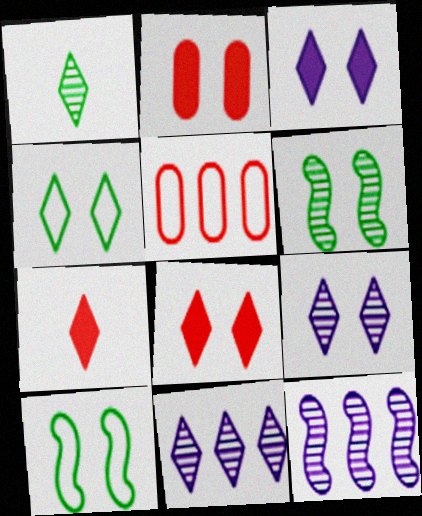[[2, 9, 10], 
[4, 7, 11], 
[4, 8, 9]]